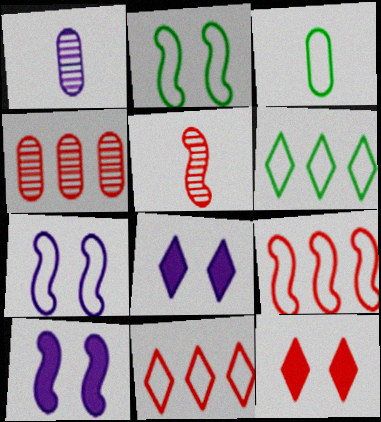[[2, 3, 6], 
[3, 7, 11]]